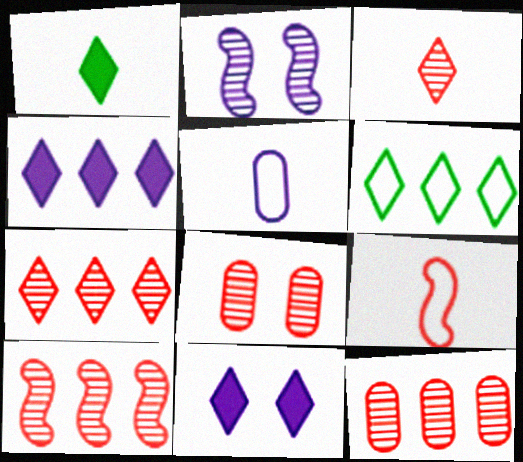[[2, 4, 5], 
[3, 6, 11], 
[3, 8, 10], 
[4, 6, 7], 
[7, 10, 12]]